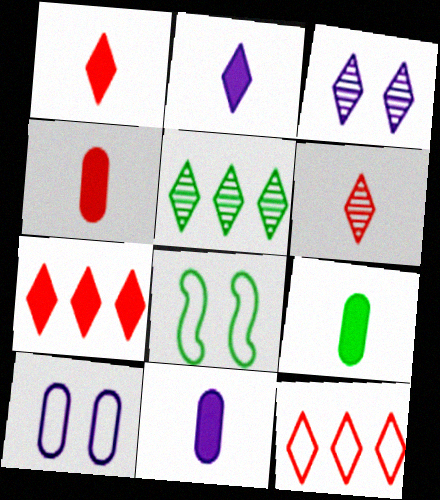[[3, 5, 6], 
[4, 9, 11], 
[5, 8, 9]]